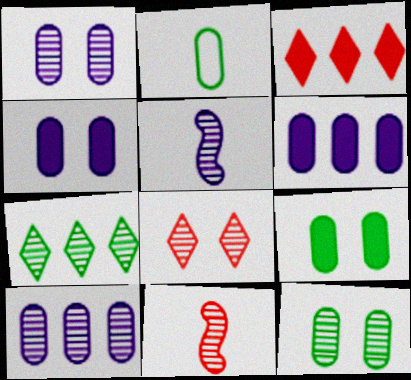[[1, 7, 11]]